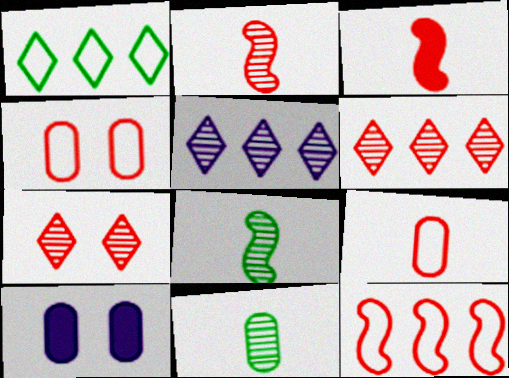[[1, 2, 10], 
[3, 4, 6]]